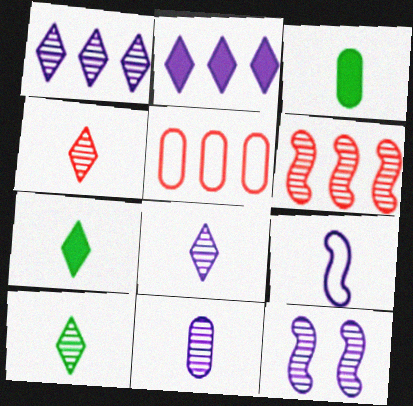[[1, 11, 12], 
[3, 4, 9], 
[4, 8, 10], 
[5, 7, 12]]